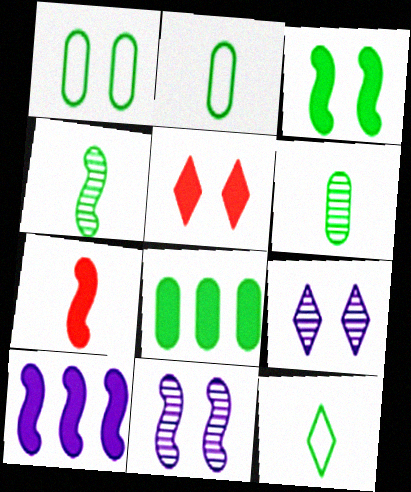[[1, 5, 11], 
[1, 6, 8], 
[3, 7, 10]]